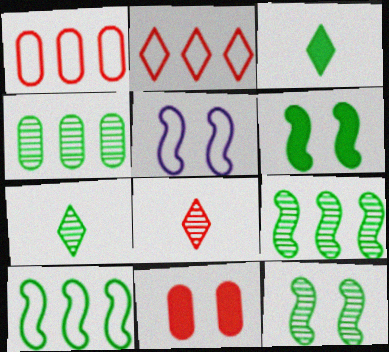[[4, 7, 12]]